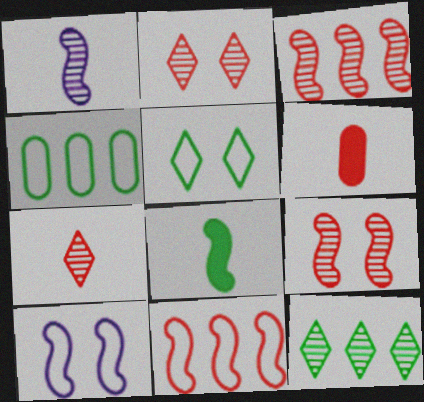[[2, 6, 11], 
[3, 8, 10], 
[6, 10, 12]]